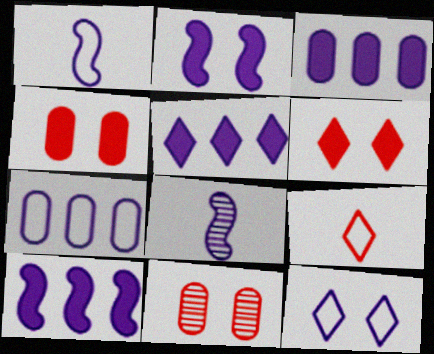[[1, 7, 12], 
[3, 5, 10], 
[3, 8, 12]]